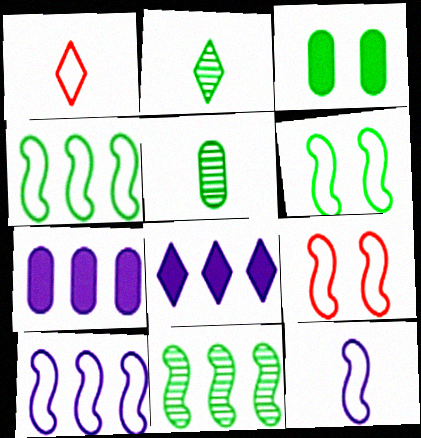[[2, 3, 4], 
[2, 7, 9], 
[4, 9, 12], 
[5, 8, 9]]